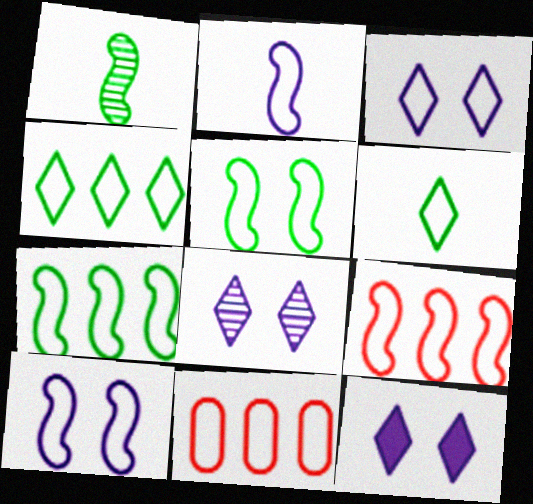[[1, 11, 12], 
[2, 5, 9], 
[3, 8, 12], 
[6, 10, 11]]